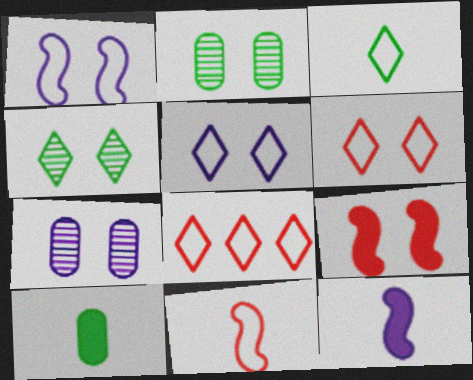[[2, 5, 9], 
[2, 8, 12], 
[3, 5, 8]]